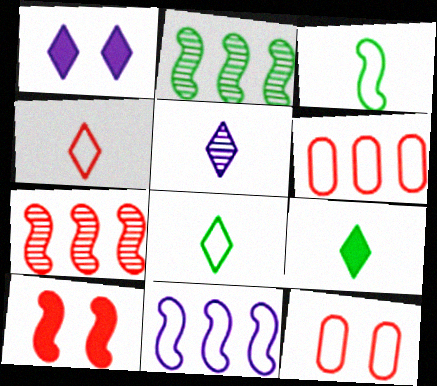[[4, 5, 9], 
[8, 11, 12]]